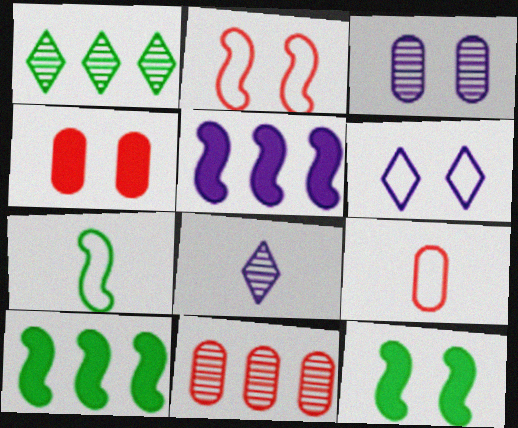[[4, 9, 11]]